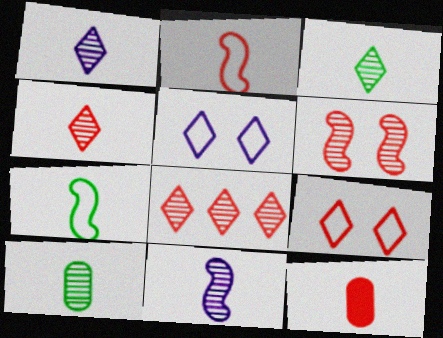[[1, 3, 4], 
[1, 7, 12], 
[2, 4, 12], 
[4, 10, 11]]